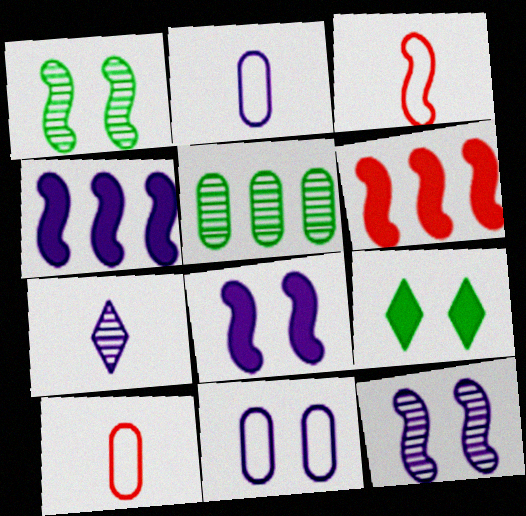[[1, 3, 4], 
[4, 7, 11]]